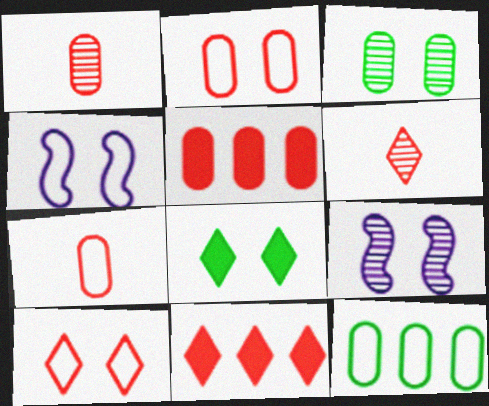[[1, 2, 5], 
[2, 8, 9], 
[6, 10, 11]]